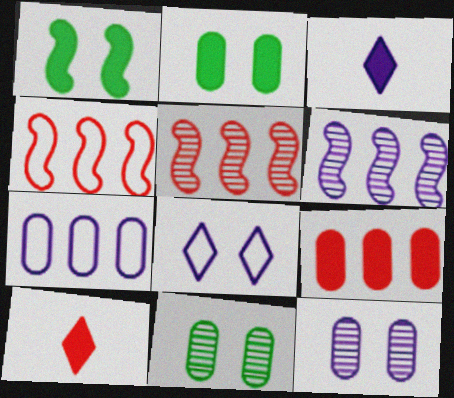[[1, 3, 9], 
[3, 4, 11]]